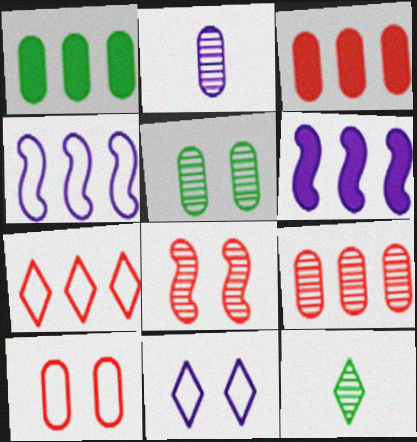[[1, 2, 10], 
[2, 5, 9], 
[2, 6, 11], 
[6, 10, 12]]